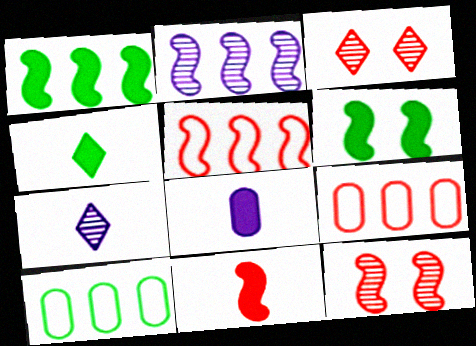[[1, 2, 5], 
[3, 9, 11], 
[4, 8, 11], 
[5, 11, 12], 
[6, 7, 9]]